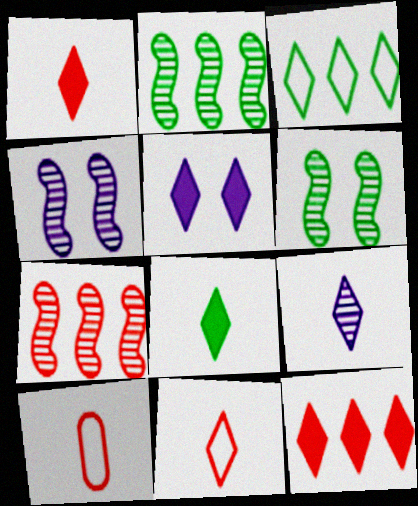[[2, 5, 10], 
[5, 8, 12], 
[8, 9, 11]]